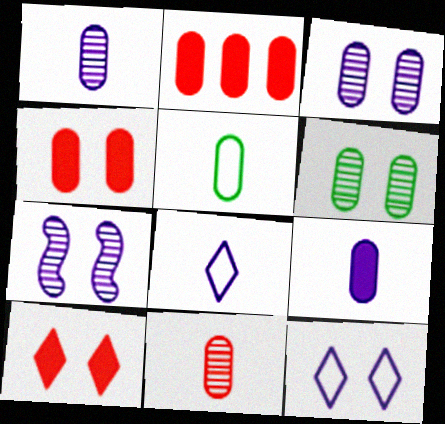[[2, 3, 5], 
[5, 9, 11]]